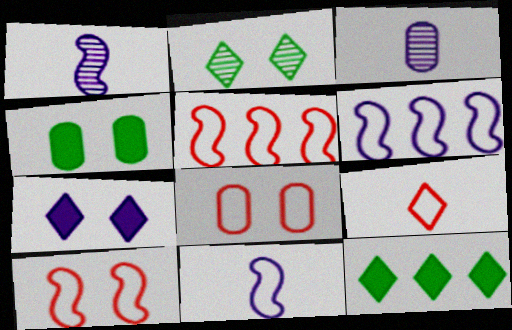[[1, 8, 12], 
[3, 6, 7], 
[3, 10, 12], 
[5, 8, 9]]